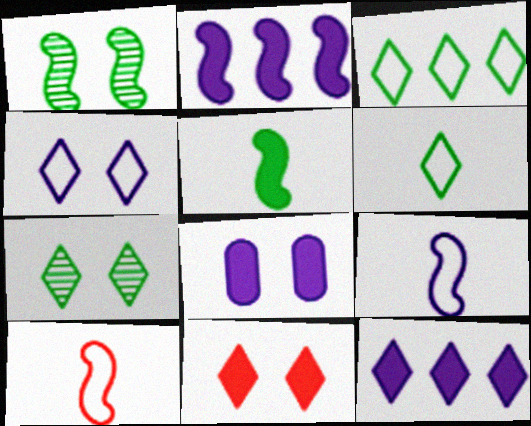[[1, 2, 10], 
[4, 7, 11]]